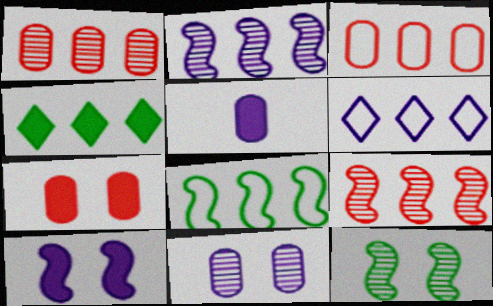[[2, 3, 4], 
[3, 6, 8]]